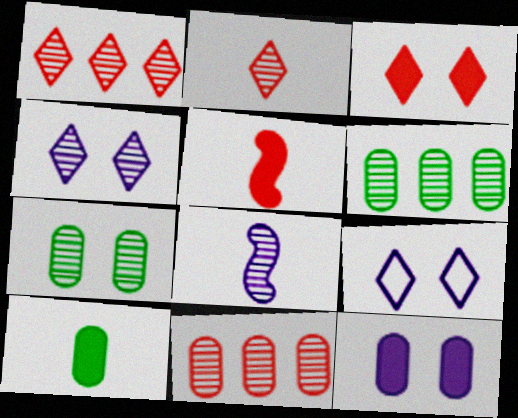[[1, 7, 8], 
[5, 6, 9]]